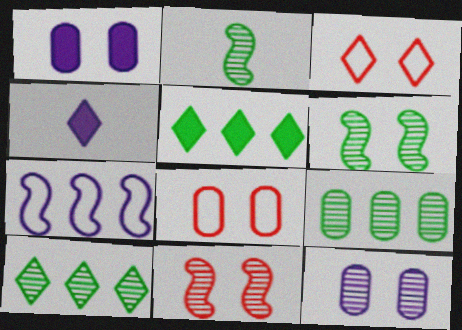[[1, 3, 6], 
[3, 4, 10], 
[4, 7, 12]]